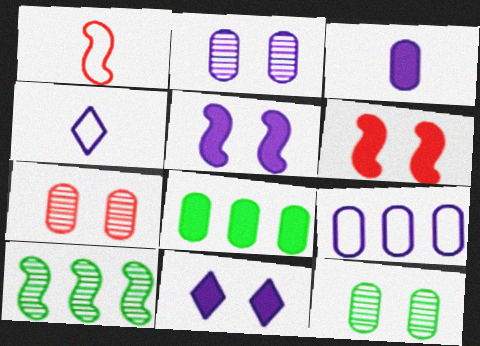[[1, 5, 10], 
[2, 3, 9], 
[2, 7, 12]]